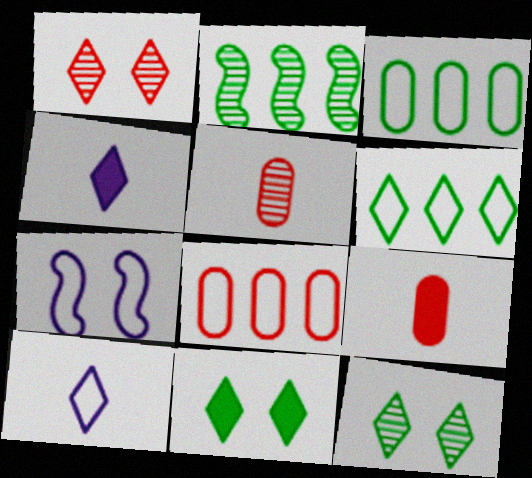[[1, 4, 6]]